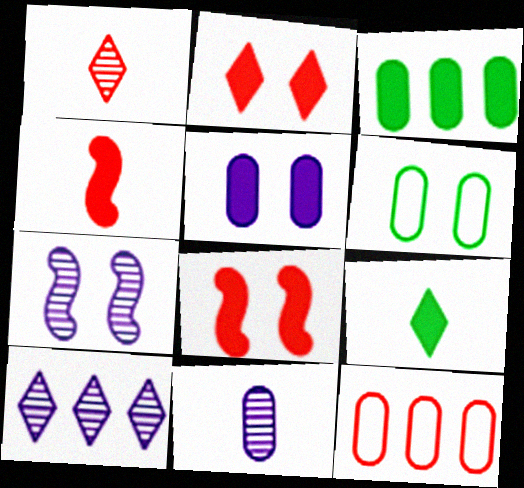[[1, 8, 12], 
[2, 6, 7], 
[4, 6, 10], 
[7, 9, 12], 
[7, 10, 11]]